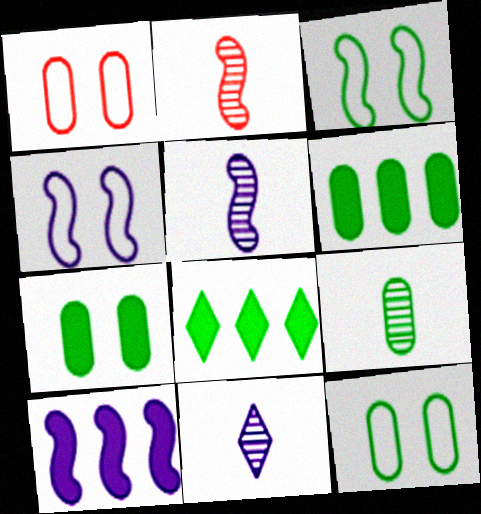[[1, 5, 8], 
[2, 3, 10], 
[2, 9, 11], 
[3, 8, 9], 
[4, 5, 10], 
[6, 9, 12]]